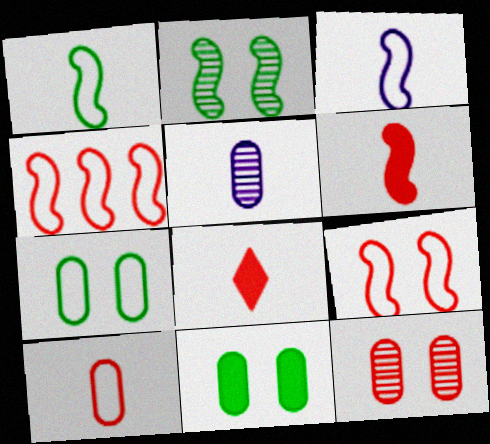[[1, 5, 8], 
[4, 8, 12]]